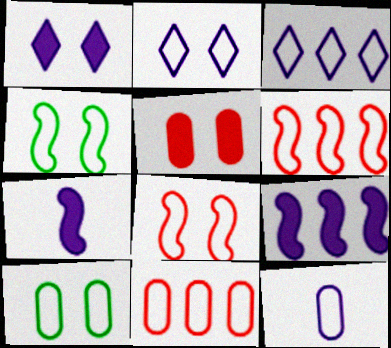[[2, 8, 10], 
[10, 11, 12]]